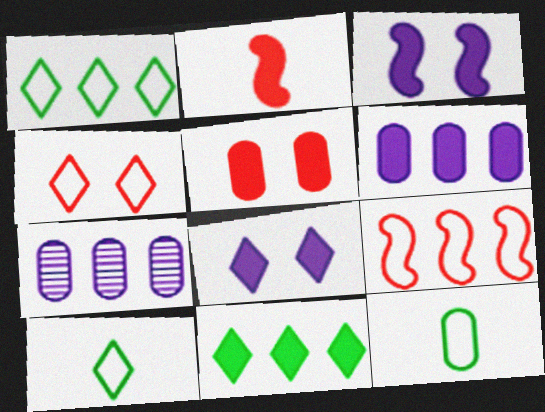[[5, 7, 12], 
[7, 9, 11]]